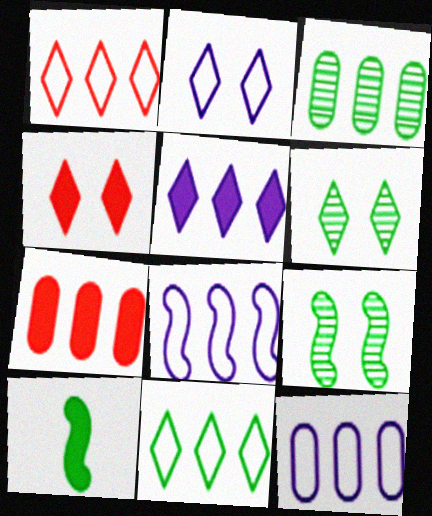[[2, 4, 6], 
[3, 7, 12]]